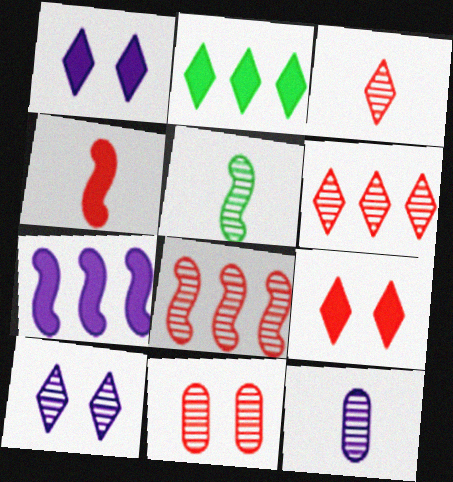[[3, 5, 12], 
[3, 8, 11]]